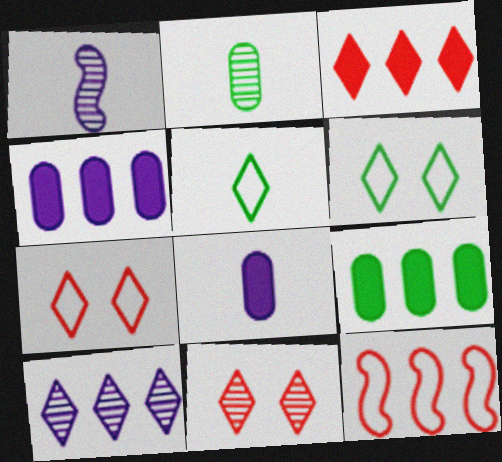[[1, 7, 9], 
[9, 10, 12]]